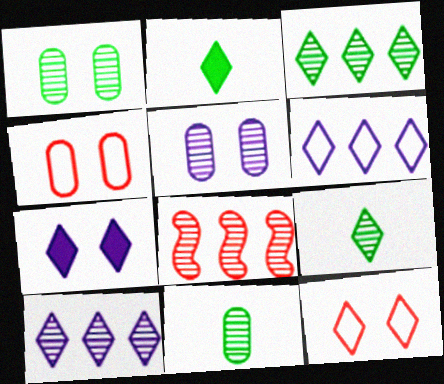[[2, 10, 12], 
[5, 8, 9]]